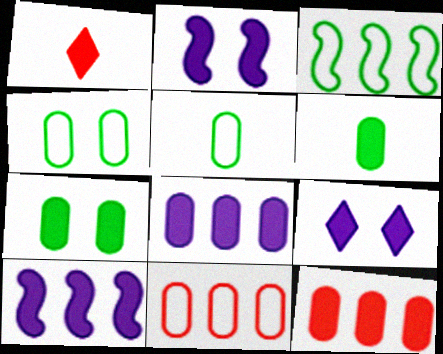[[1, 7, 10]]